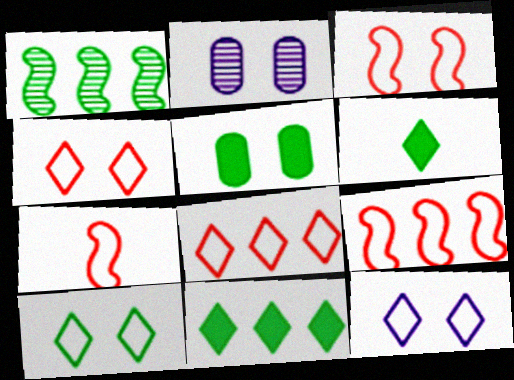[[2, 6, 9], 
[2, 7, 11], 
[3, 7, 9], 
[4, 10, 12]]